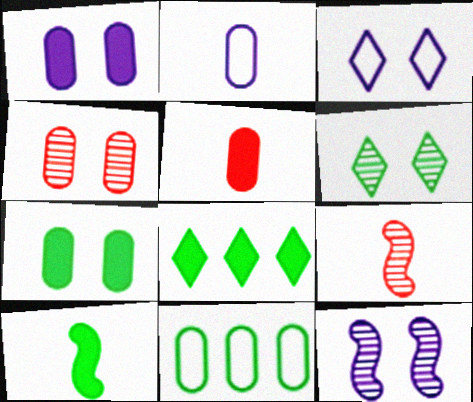[[1, 3, 12], 
[4, 6, 12], 
[6, 10, 11], 
[7, 8, 10]]